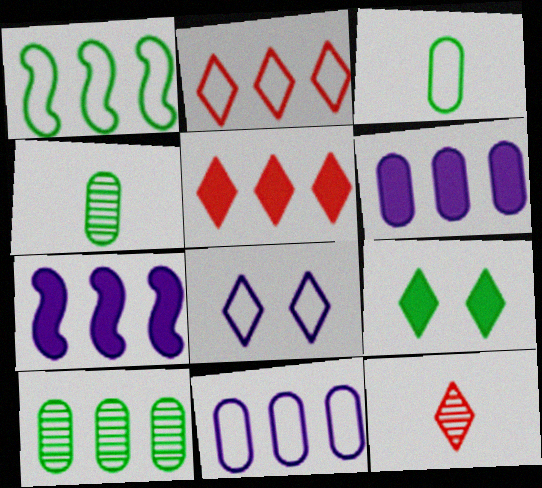[[1, 2, 11], 
[1, 4, 9], 
[2, 7, 10]]